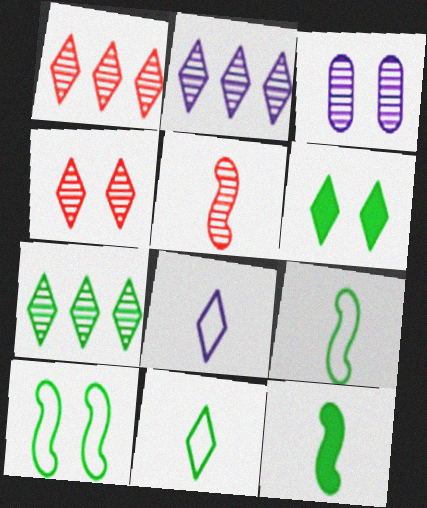[[1, 2, 7], 
[1, 6, 8], 
[3, 5, 7], 
[6, 7, 11]]